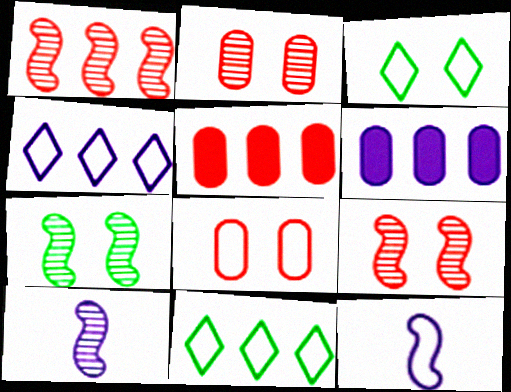[[1, 6, 11], 
[1, 7, 10], 
[3, 5, 10], 
[8, 11, 12]]